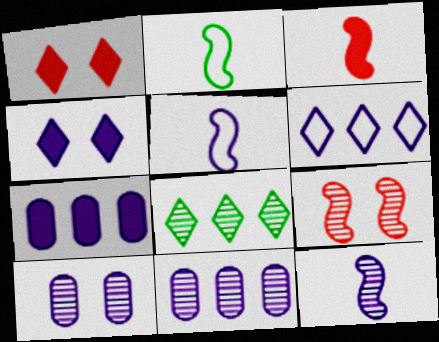[[1, 2, 11], 
[2, 3, 12], 
[4, 5, 11]]